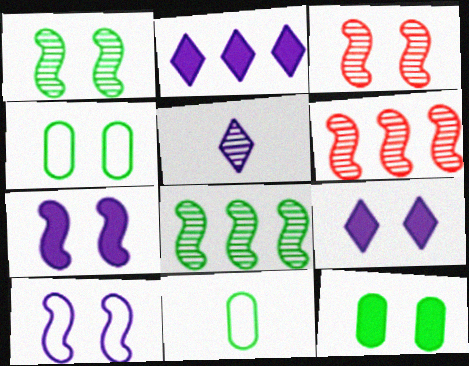[[2, 3, 11], 
[3, 4, 9], 
[6, 9, 11]]